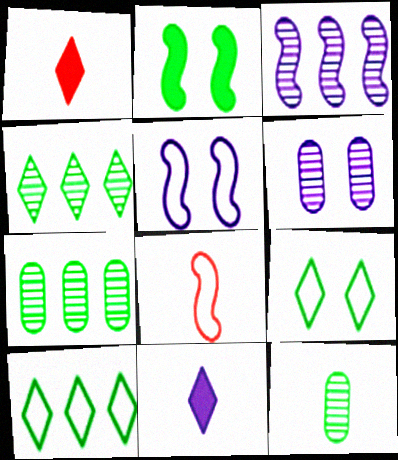[[1, 5, 7], 
[2, 3, 8], 
[2, 10, 12], 
[8, 11, 12]]